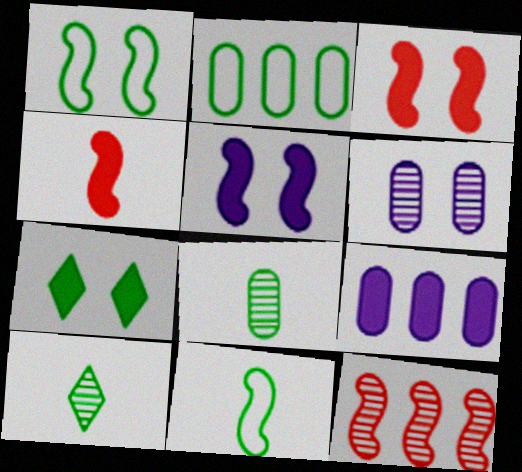[[4, 7, 9], 
[5, 11, 12], 
[6, 10, 12]]